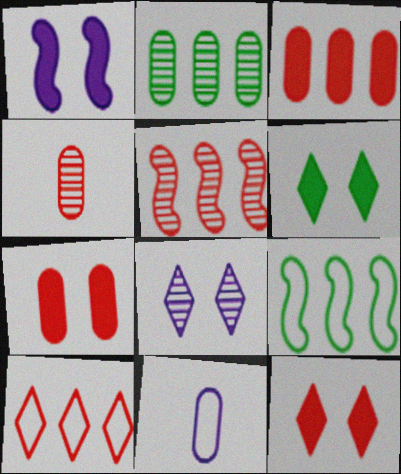[[1, 6, 7], 
[2, 7, 11], 
[3, 5, 10], 
[5, 6, 11]]